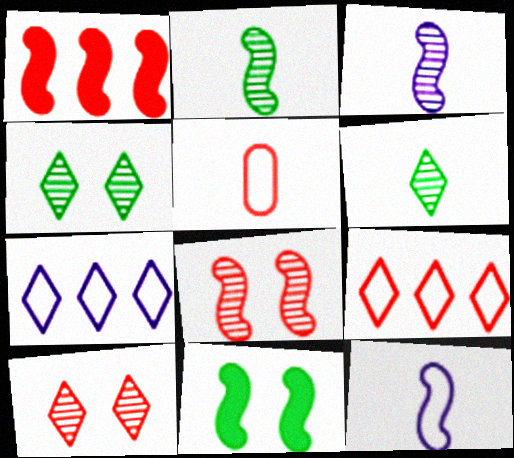[[1, 5, 10]]